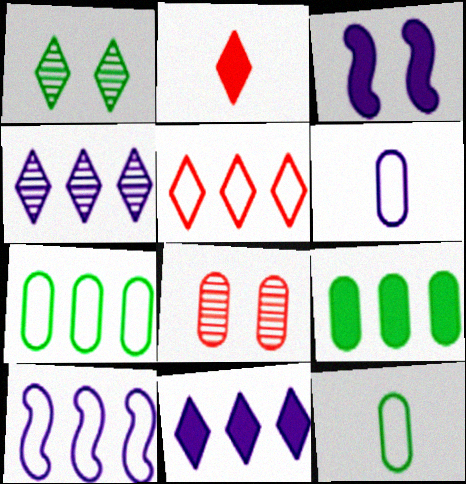[[2, 3, 9], 
[3, 4, 6], 
[5, 7, 10], 
[6, 8, 9]]